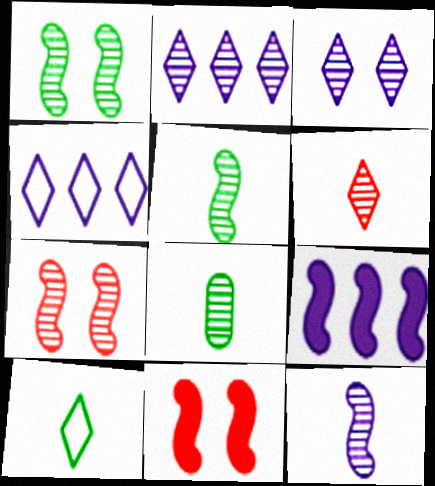[[2, 7, 8], 
[4, 8, 11], 
[6, 8, 12]]